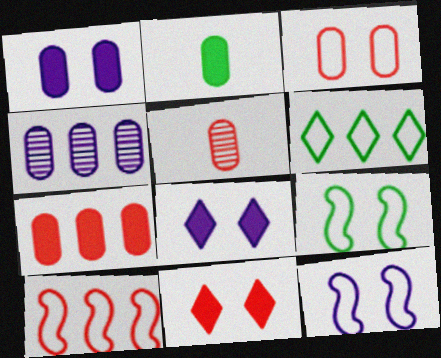[[1, 2, 7], 
[2, 3, 4], 
[3, 5, 7], 
[5, 10, 11]]